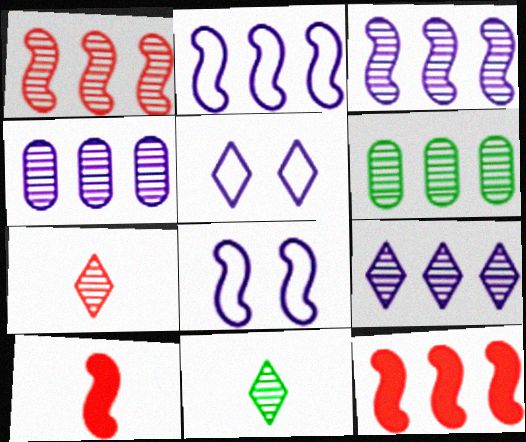[[1, 6, 9], 
[3, 4, 9], 
[5, 6, 10]]